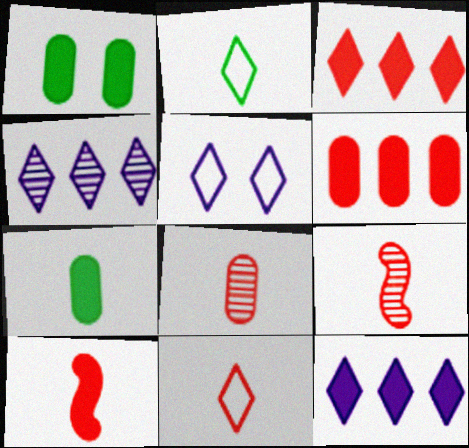[[1, 10, 12], 
[8, 10, 11]]